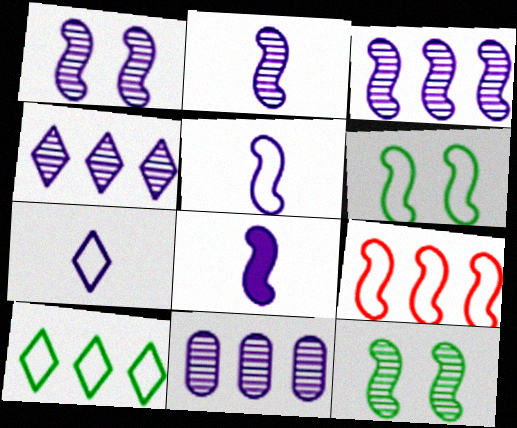[[1, 2, 3], 
[2, 5, 8], 
[3, 4, 11], 
[5, 6, 9], 
[8, 9, 12]]